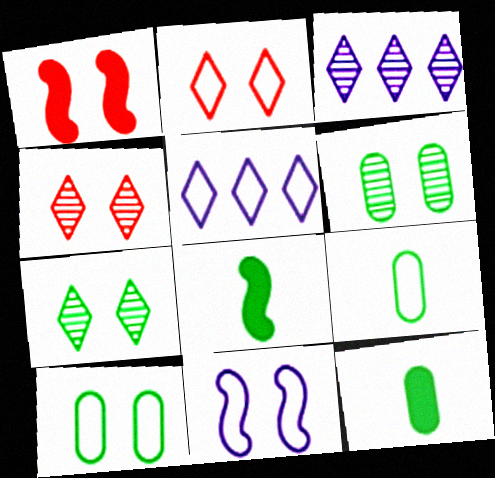[[1, 3, 9], 
[2, 10, 11]]